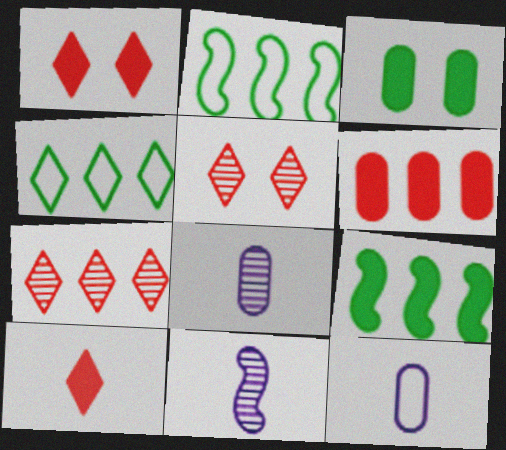[[1, 2, 8], 
[5, 9, 12]]